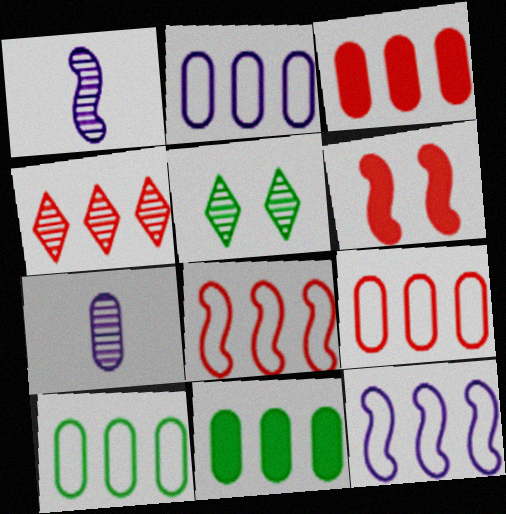[[2, 9, 10], 
[3, 4, 8], 
[4, 11, 12]]